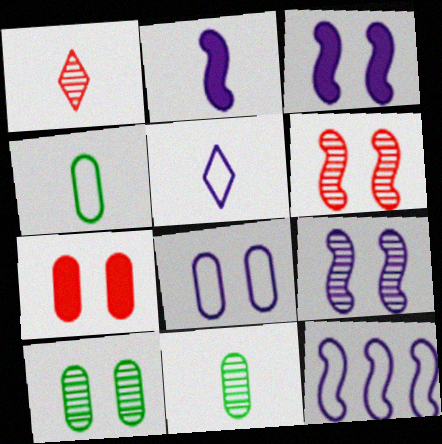[[1, 2, 4], 
[2, 9, 12], 
[5, 8, 12], 
[7, 8, 10]]